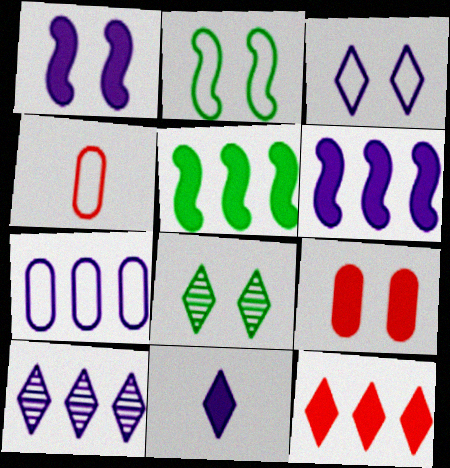[[3, 10, 11], 
[4, 6, 8], 
[5, 9, 11], 
[6, 7, 10]]